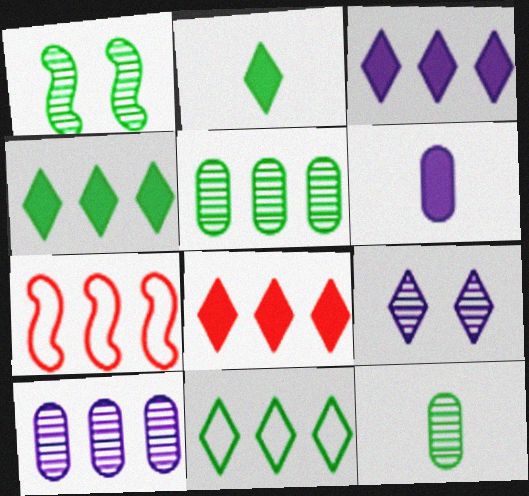[[3, 4, 8], 
[3, 5, 7], 
[4, 7, 10]]